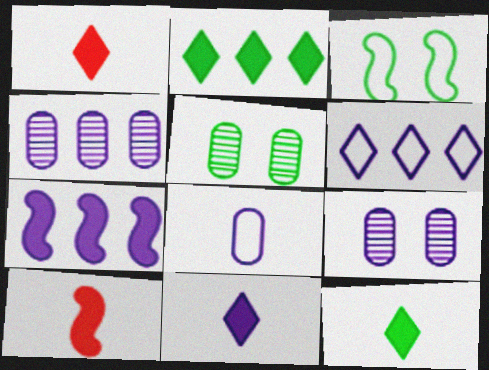[[1, 3, 4], 
[1, 11, 12], 
[4, 6, 7], 
[5, 6, 10]]